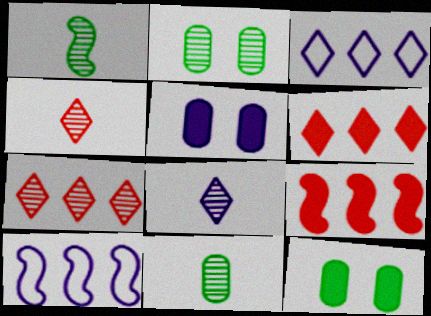[[4, 10, 12], 
[5, 8, 10]]